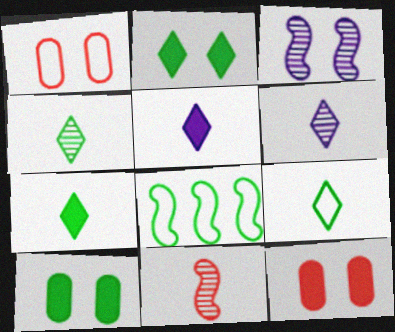[[1, 2, 3], 
[4, 7, 9], 
[4, 8, 10], 
[6, 8, 12]]